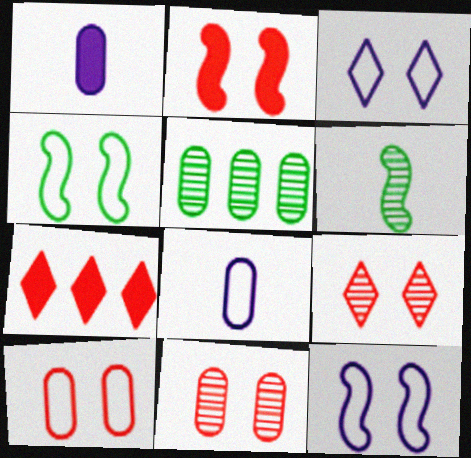[[1, 5, 10], 
[2, 9, 10], 
[3, 4, 10]]